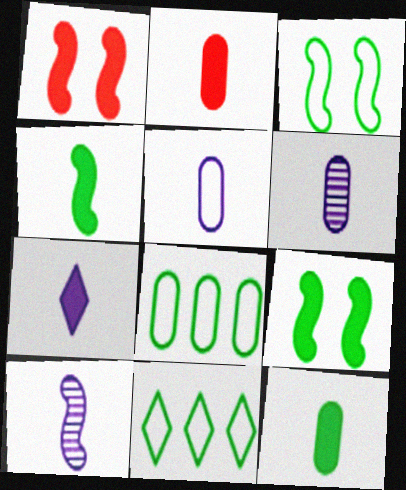[[1, 6, 11], 
[2, 4, 7], 
[5, 7, 10]]